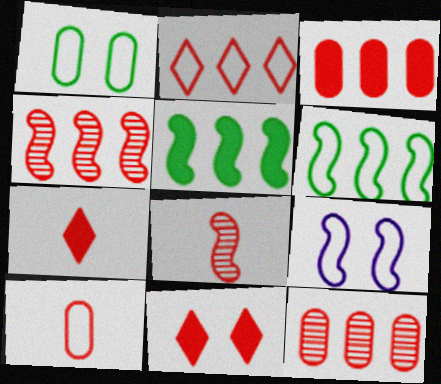[[2, 3, 4], 
[4, 10, 11], 
[5, 8, 9], 
[7, 8, 10]]